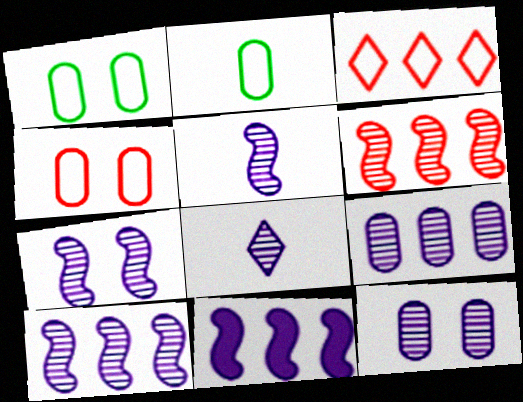[[5, 7, 10], 
[7, 8, 9], 
[8, 10, 12]]